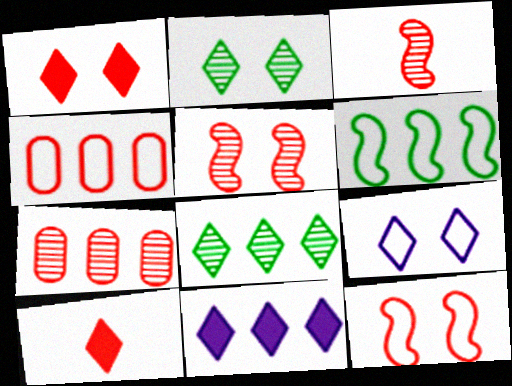[[1, 2, 9], 
[1, 3, 4], 
[4, 5, 10], 
[6, 7, 11], 
[7, 10, 12], 
[8, 9, 10]]